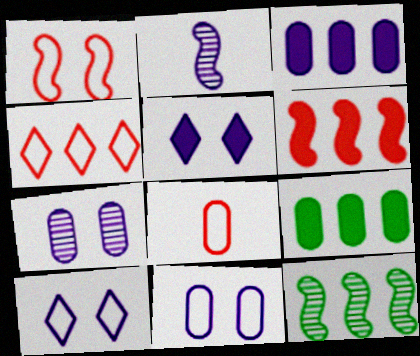[[1, 4, 8], 
[2, 3, 10], 
[3, 4, 12], 
[5, 8, 12], 
[7, 8, 9]]